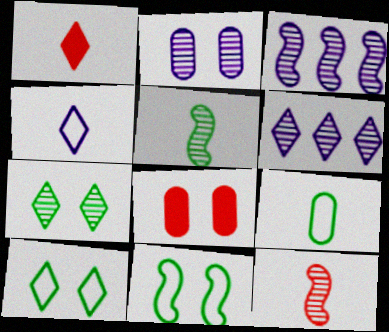[[1, 6, 10]]